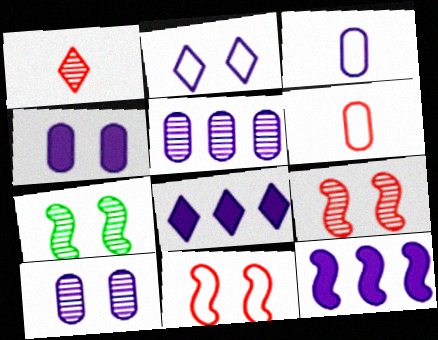[[1, 5, 7], 
[3, 4, 5], 
[6, 7, 8]]